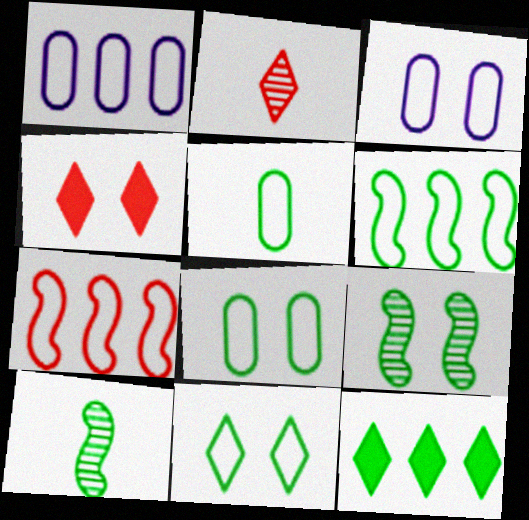[[1, 4, 10], 
[3, 4, 9], 
[5, 6, 11], 
[5, 9, 12], 
[8, 10, 12]]